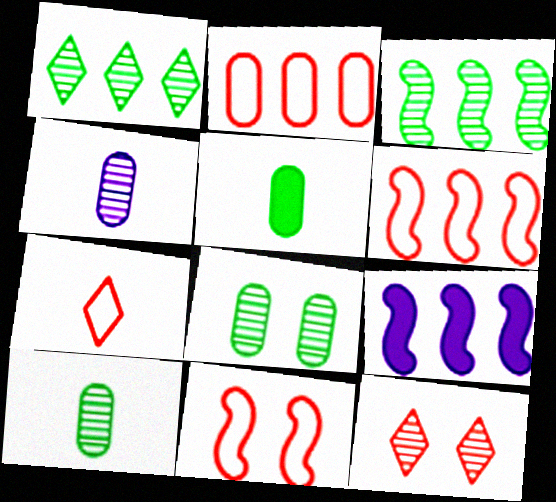[[1, 2, 9], 
[2, 7, 11], 
[3, 4, 12], 
[3, 6, 9], 
[7, 8, 9]]